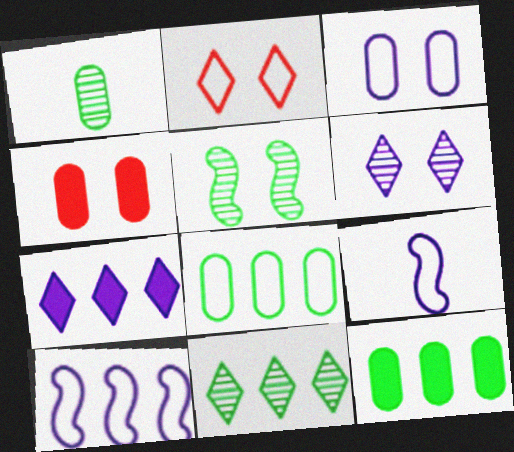[[1, 5, 11], 
[2, 8, 9], 
[4, 9, 11]]